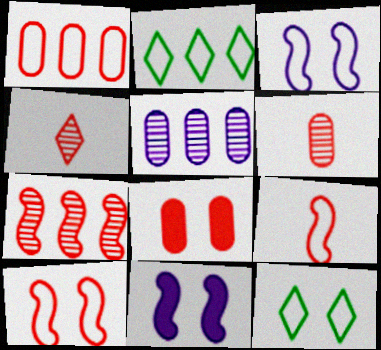[[1, 6, 8], 
[2, 6, 11]]